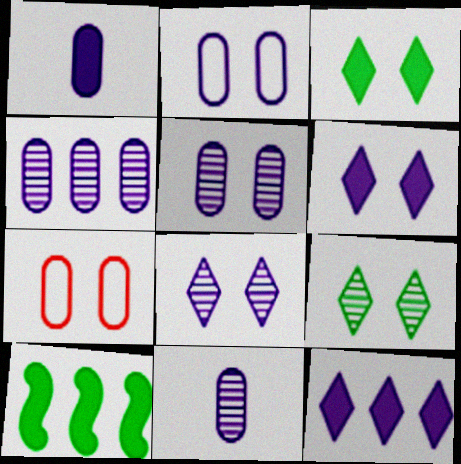[[1, 2, 4], 
[4, 5, 11]]